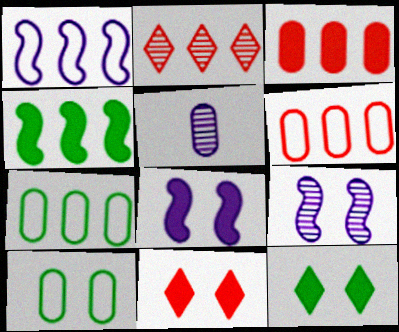[[3, 5, 10], 
[9, 10, 11]]